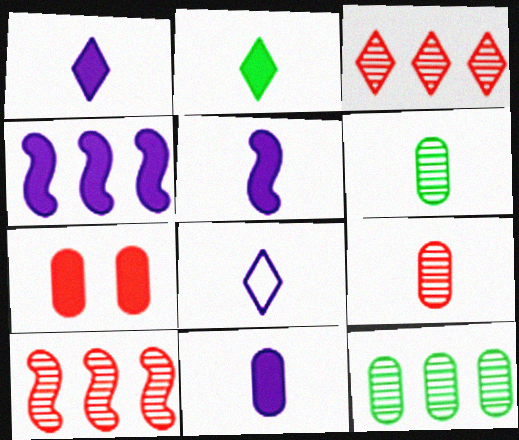[[1, 5, 11], 
[2, 4, 7]]